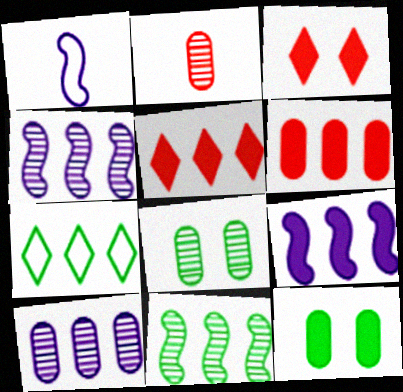[[1, 5, 8], 
[2, 8, 10], 
[4, 6, 7]]